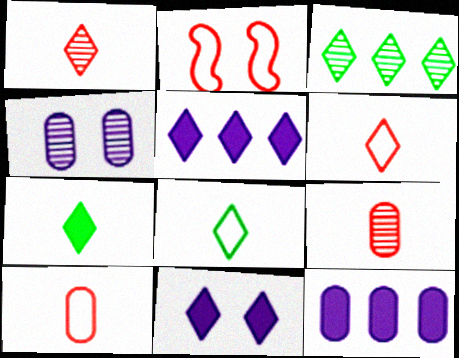[[3, 6, 11]]